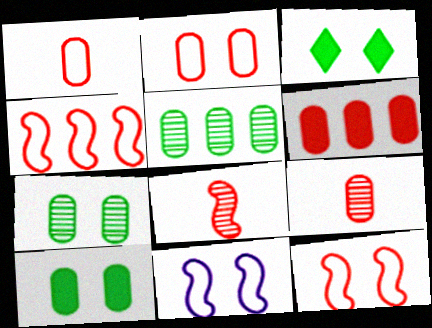[[2, 6, 9]]